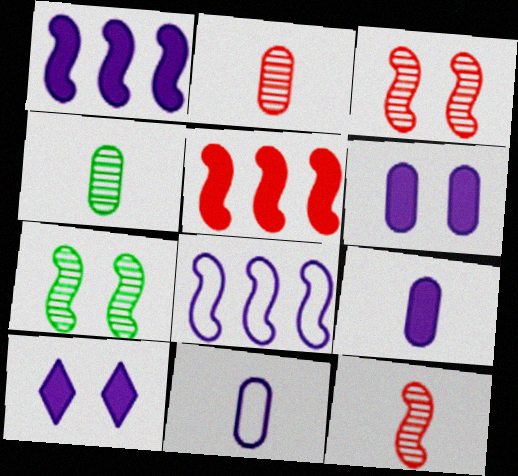[[1, 9, 10]]